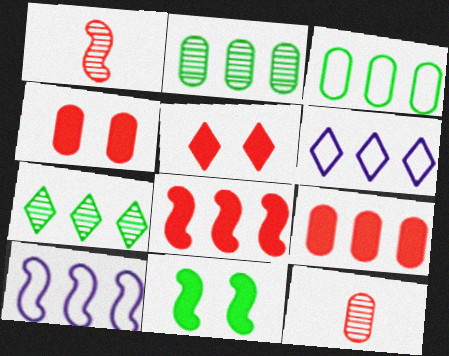[[1, 10, 11], 
[2, 6, 8], 
[6, 11, 12], 
[7, 9, 10]]